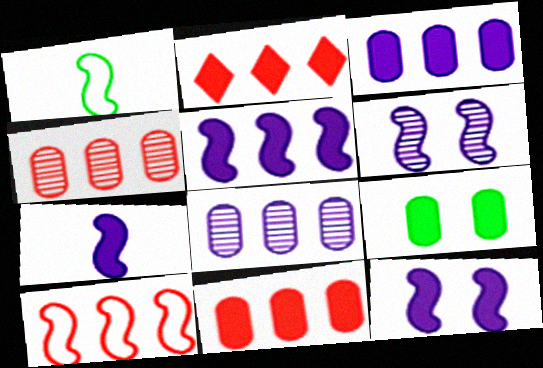[[2, 4, 10], 
[2, 7, 9], 
[5, 7, 12]]